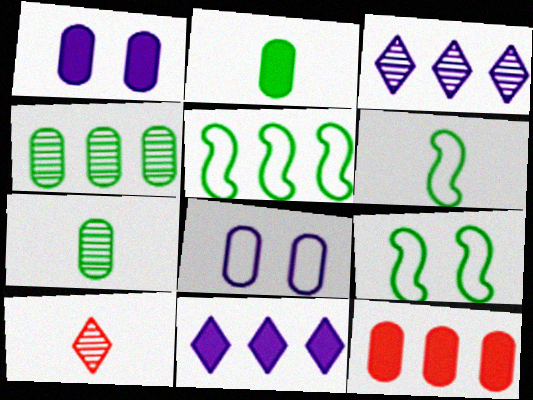[[1, 2, 12], 
[1, 5, 10], 
[3, 5, 12], 
[5, 6, 9], 
[7, 8, 12]]